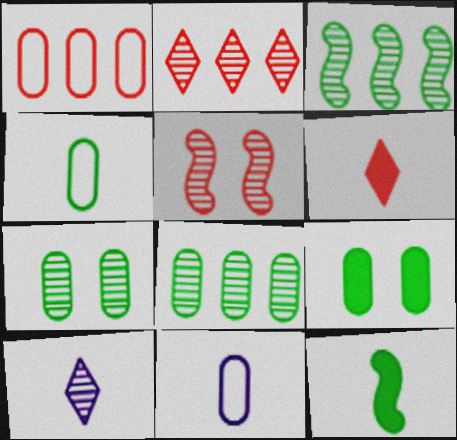[[1, 5, 6], 
[4, 8, 9], 
[5, 8, 10]]